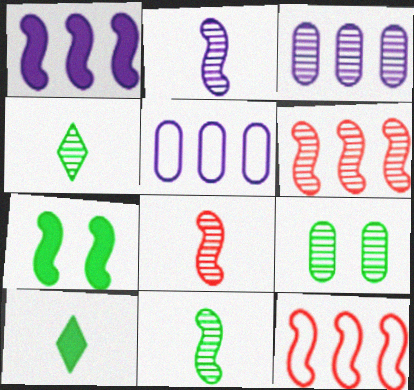[[2, 7, 12], 
[2, 8, 11]]